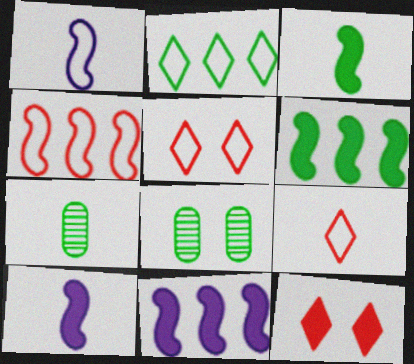[[2, 3, 8], 
[5, 7, 11], 
[7, 9, 10], 
[8, 9, 11]]